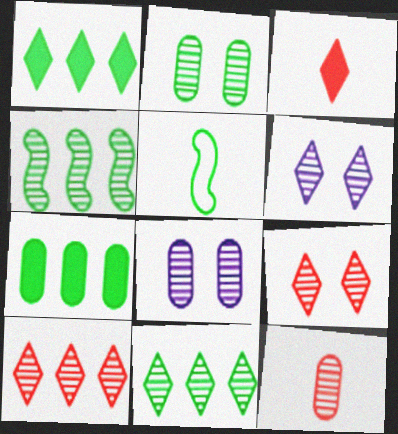[[1, 2, 5], 
[4, 6, 12]]